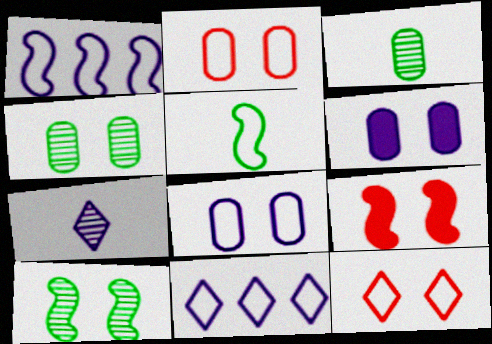[[1, 6, 7], 
[2, 4, 6], 
[2, 5, 11], 
[3, 9, 11], 
[6, 10, 12]]